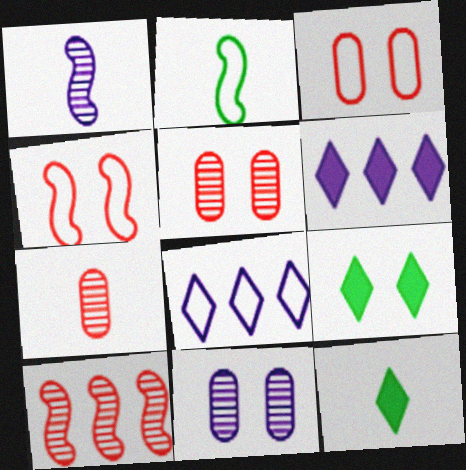[[2, 3, 8], 
[2, 5, 6], 
[4, 9, 11]]